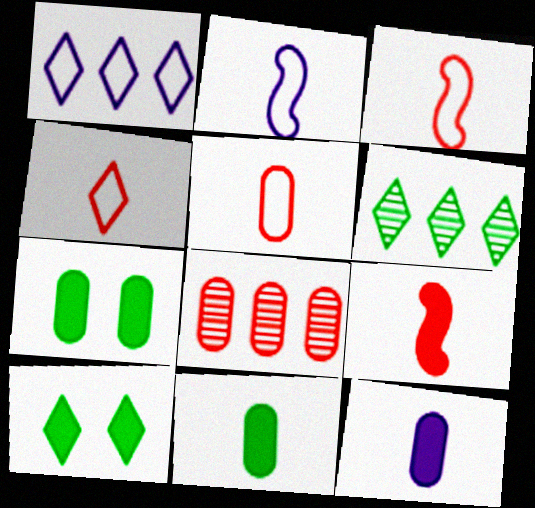[[2, 8, 10], 
[3, 4, 5]]